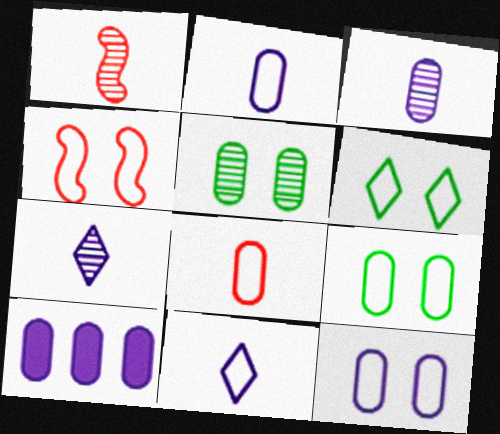[[1, 6, 10], 
[3, 10, 12], 
[4, 6, 12], 
[5, 8, 10]]